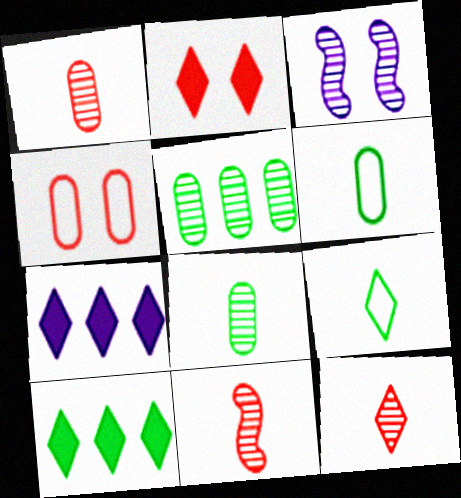[[1, 11, 12], 
[3, 5, 12]]